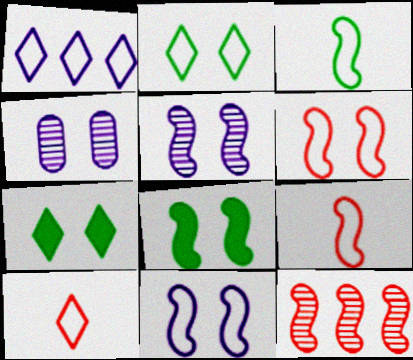[[1, 2, 10], 
[4, 6, 7], 
[5, 6, 8]]